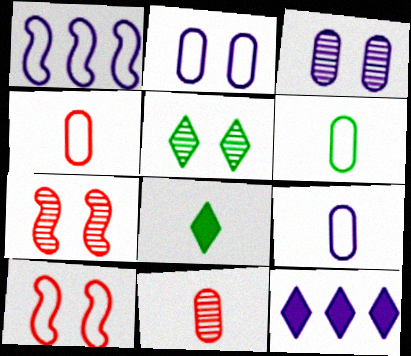[[3, 5, 7], 
[4, 6, 9], 
[6, 7, 12]]